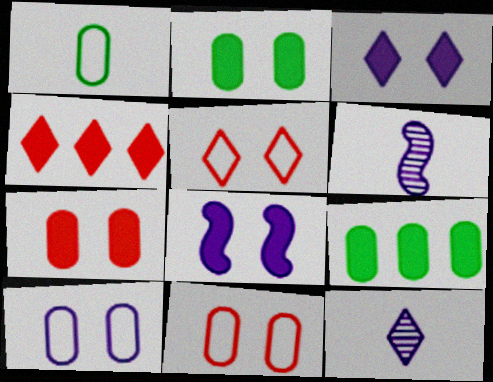[[5, 6, 9]]